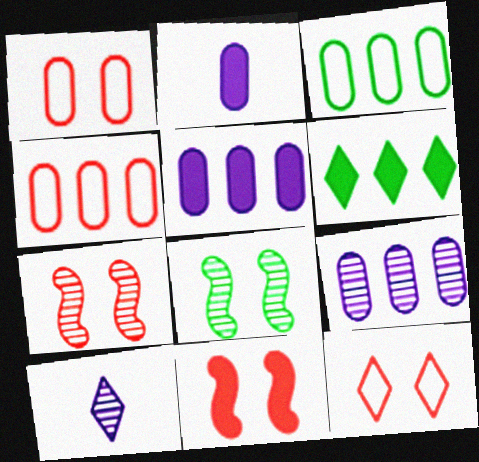[[2, 6, 11], 
[3, 10, 11], 
[6, 10, 12]]